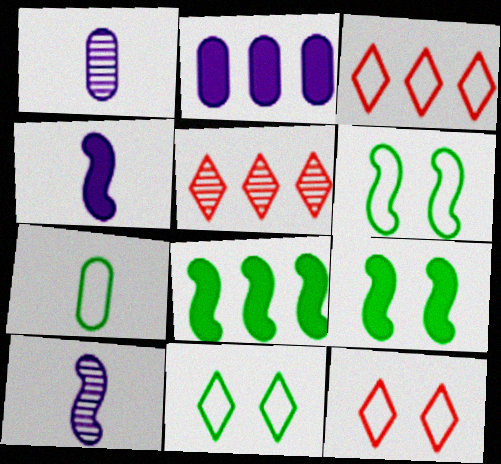[[1, 3, 9], 
[1, 8, 12]]